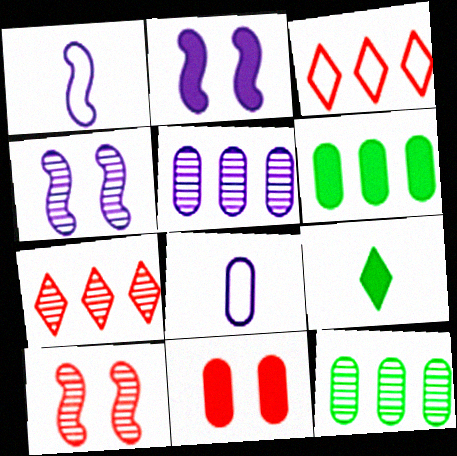[[8, 11, 12]]